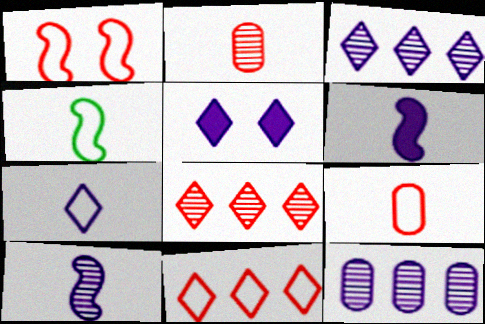[[1, 9, 11], 
[3, 5, 7], 
[4, 7, 9]]